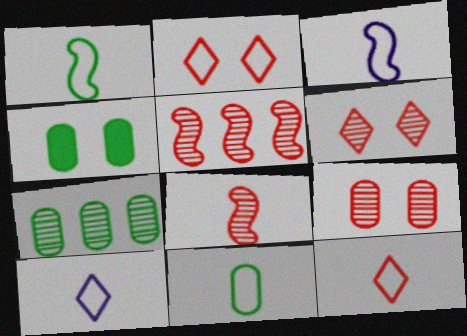[[3, 11, 12], 
[4, 5, 10], 
[4, 7, 11]]